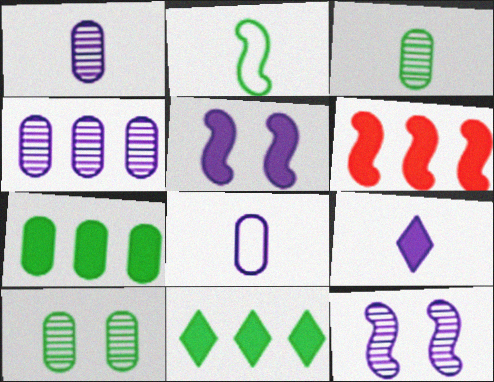[[2, 6, 12], 
[2, 10, 11]]